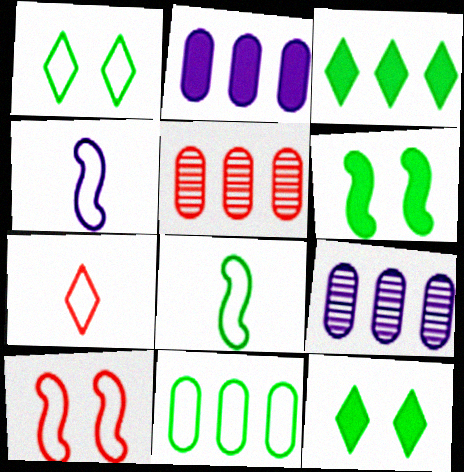[[1, 8, 11], 
[2, 5, 11], 
[4, 5, 12], 
[6, 7, 9]]